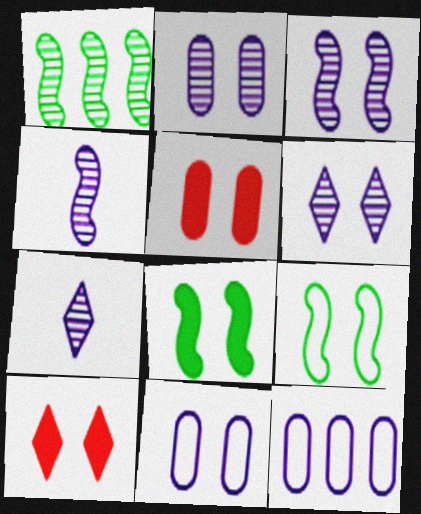[[2, 3, 6], 
[2, 9, 10], 
[5, 6, 9]]